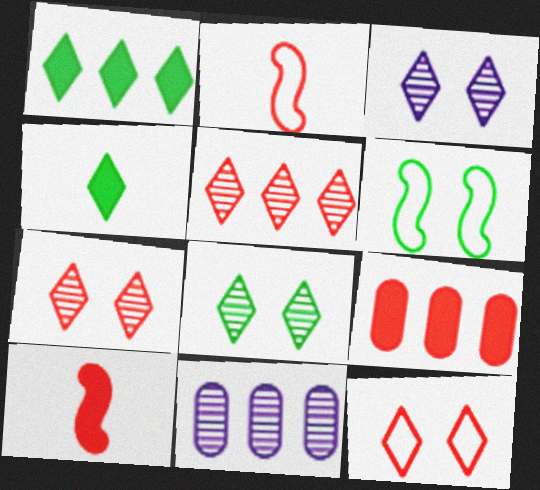[[2, 7, 9], 
[3, 7, 8]]